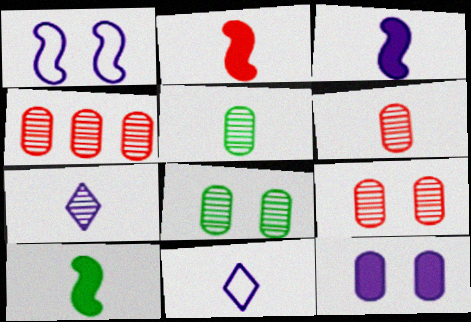[[2, 3, 10], 
[2, 5, 11], 
[4, 6, 9], 
[6, 10, 11]]